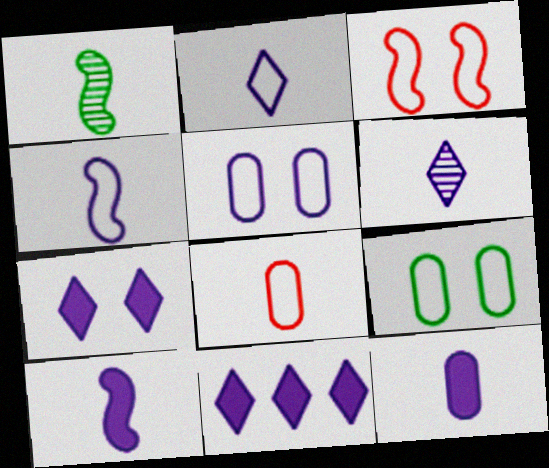[[4, 6, 12]]